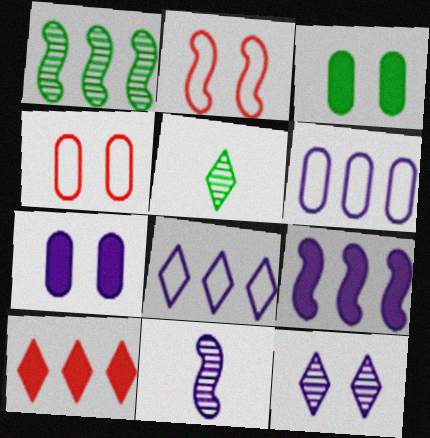[[1, 6, 10], 
[2, 3, 12], 
[4, 5, 9], 
[7, 8, 11]]